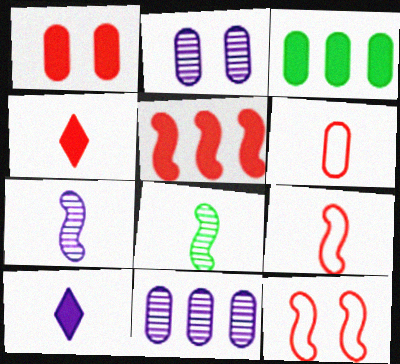[[1, 4, 5], 
[2, 3, 6], 
[6, 8, 10]]